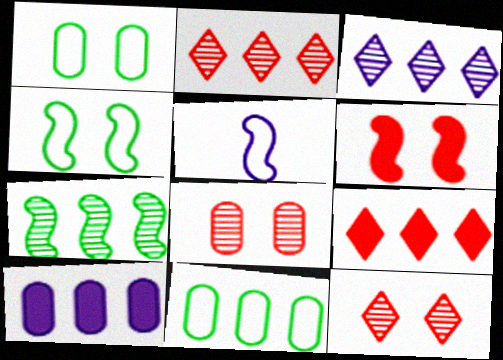[[5, 6, 7]]